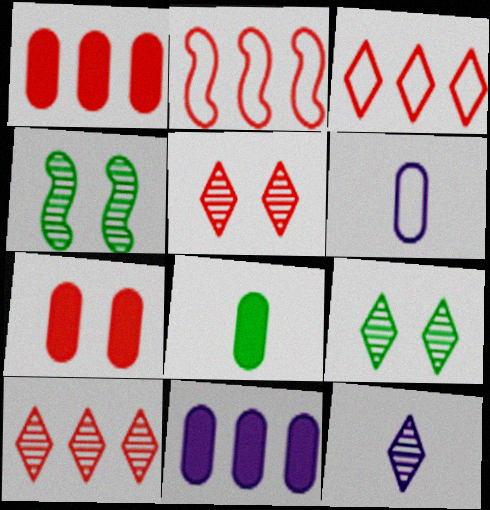[[1, 2, 10], 
[7, 8, 11], 
[9, 10, 12]]